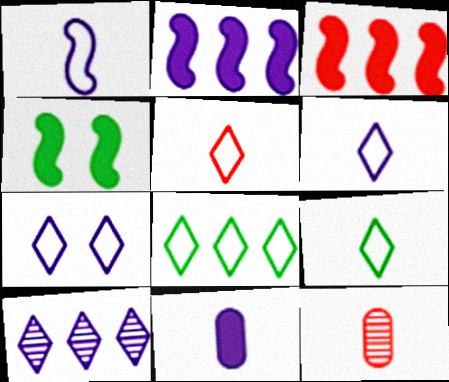[[5, 6, 9], 
[5, 7, 8]]